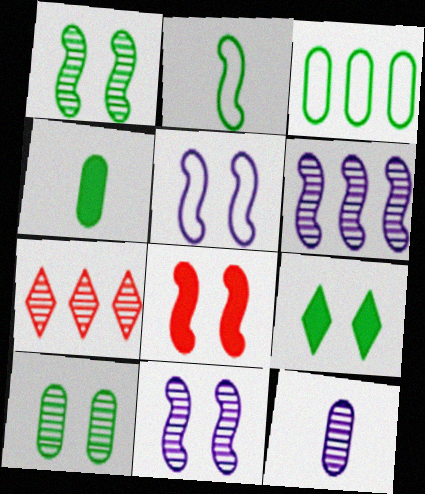[[1, 5, 8], 
[1, 7, 12], 
[2, 6, 8], 
[3, 4, 10], 
[4, 5, 7]]